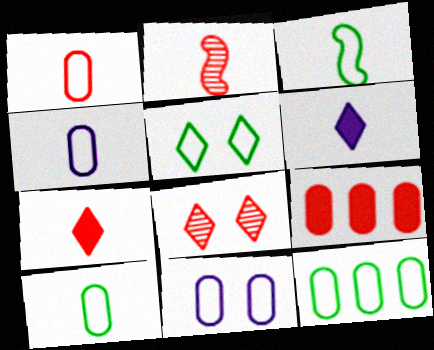[[1, 2, 7], 
[1, 4, 10], 
[1, 11, 12], 
[2, 6, 10], 
[3, 5, 12]]